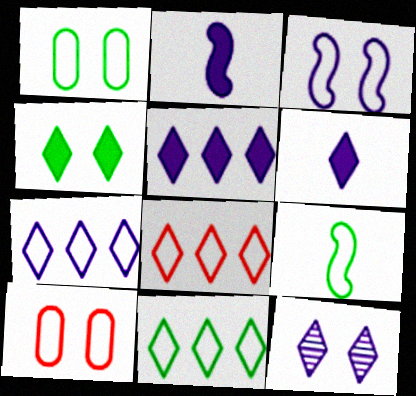[[1, 9, 11], 
[6, 7, 12], 
[7, 8, 11], 
[7, 9, 10]]